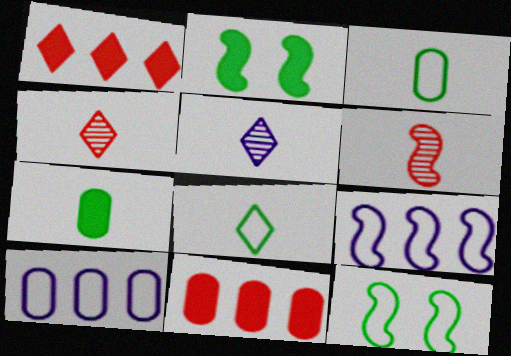[[2, 4, 10], 
[2, 6, 9], 
[5, 11, 12]]